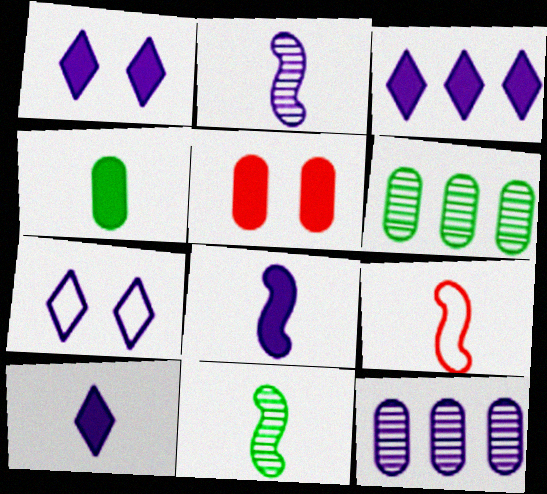[[1, 3, 10], 
[1, 6, 9], 
[7, 8, 12], 
[8, 9, 11]]